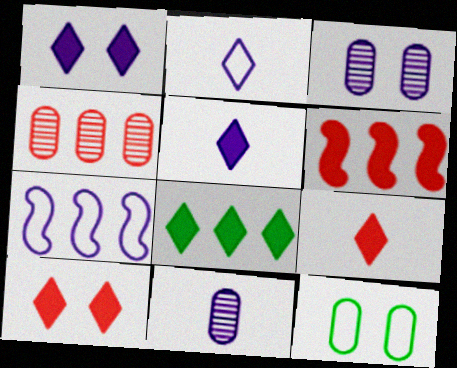[[1, 7, 11], 
[1, 8, 9], 
[3, 5, 7], 
[4, 7, 8], 
[5, 8, 10]]